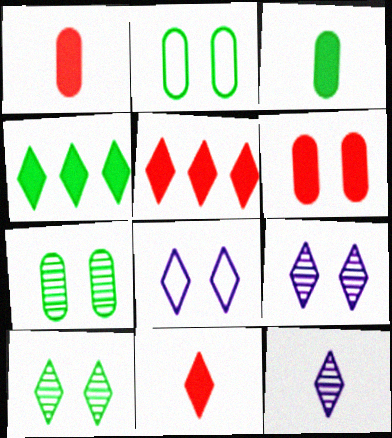[]